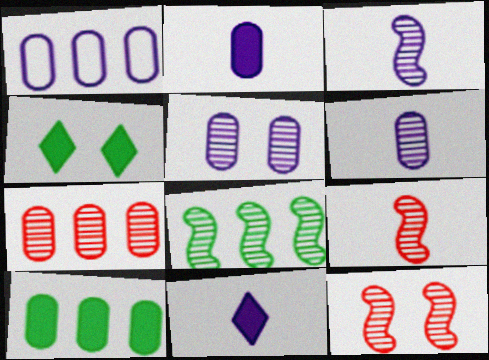[[1, 2, 5], 
[1, 4, 9], 
[1, 7, 10], 
[3, 8, 12]]